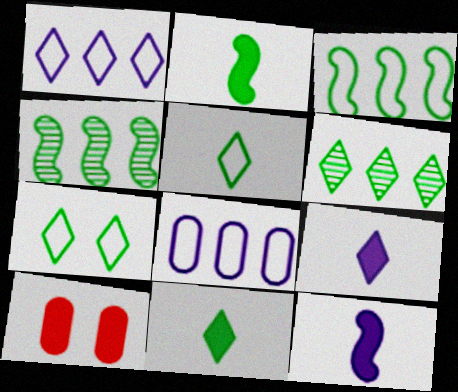[[6, 7, 11]]